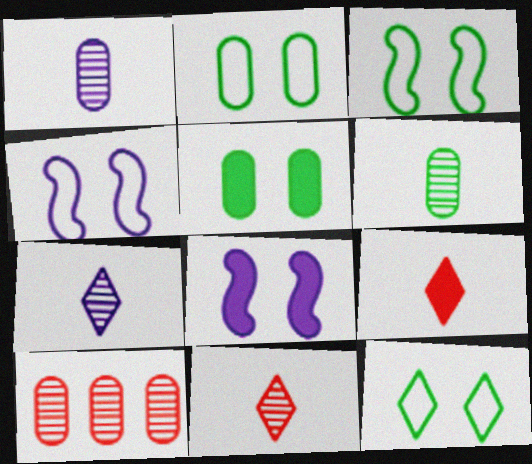[[2, 3, 12]]